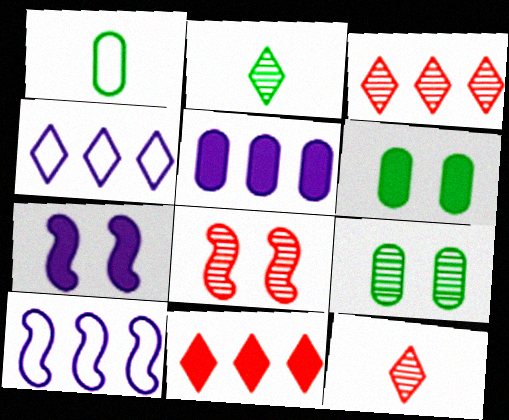[[1, 3, 7], 
[6, 10, 12]]